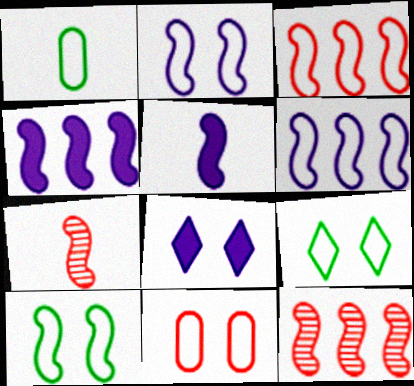[[1, 8, 12], 
[2, 9, 11], 
[4, 7, 10], 
[5, 10, 12]]